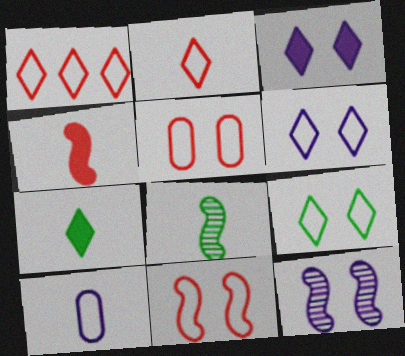[]